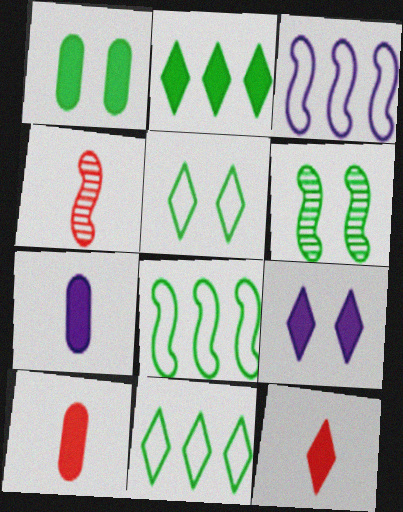[[1, 5, 6], 
[2, 9, 12]]